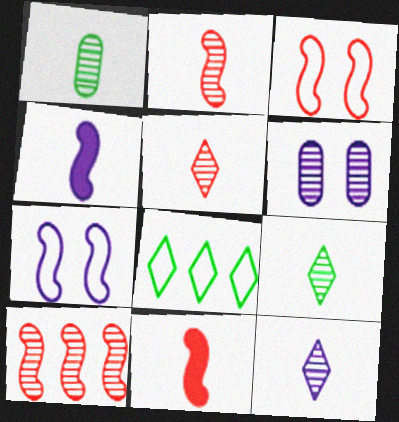[[1, 2, 12], 
[3, 10, 11], 
[5, 9, 12], 
[6, 8, 11], 
[6, 9, 10]]